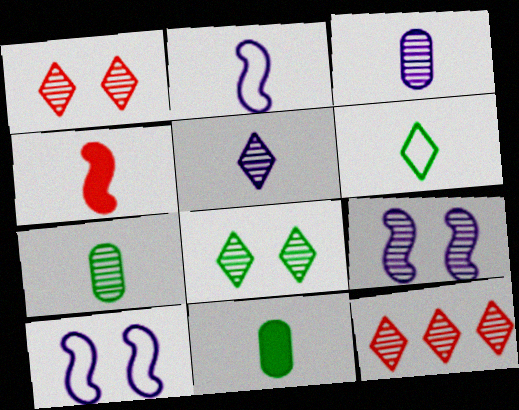[[3, 4, 6], 
[5, 8, 12], 
[7, 9, 12], 
[10, 11, 12]]